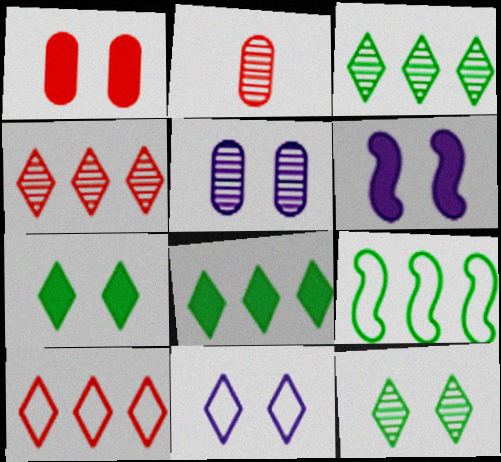[[1, 6, 7], 
[5, 6, 11]]